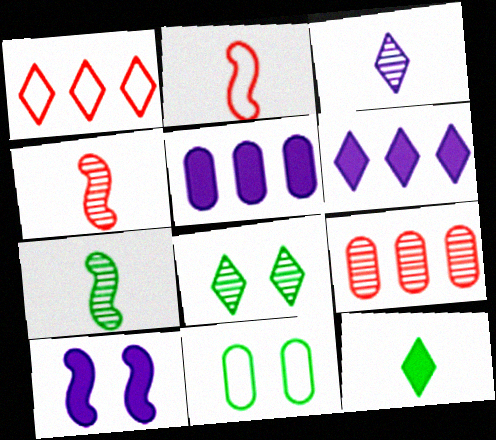[[2, 5, 8], 
[4, 6, 11]]